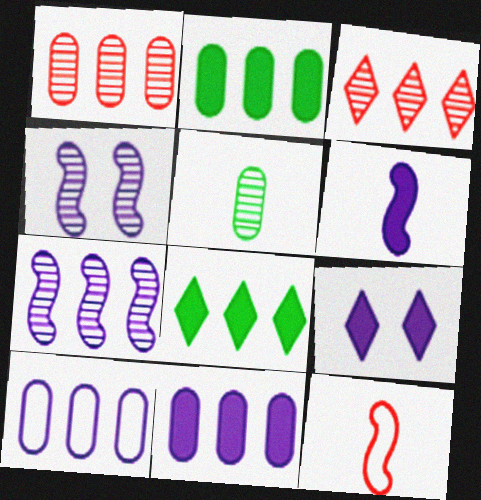[[1, 2, 10], 
[3, 4, 5], 
[6, 9, 11]]